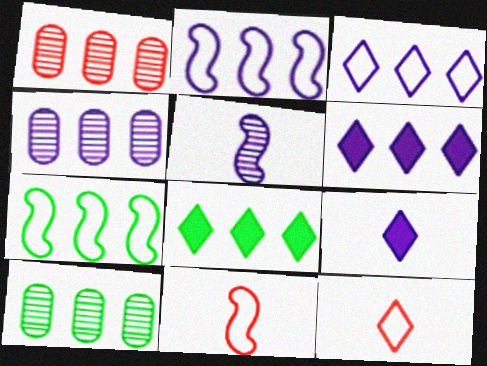[[1, 2, 8], 
[1, 4, 10], 
[1, 6, 7], 
[2, 4, 6], 
[7, 8, 10]]